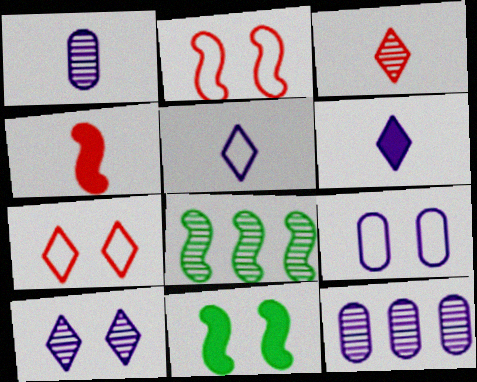[]